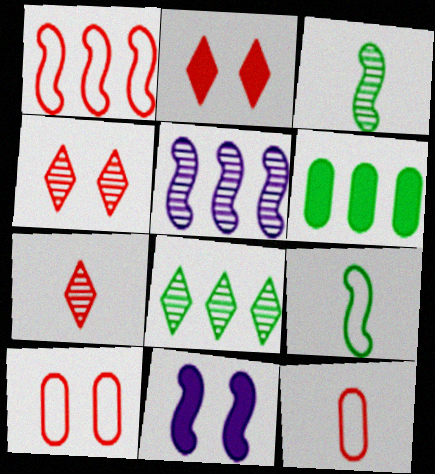[[1, 3, 11], 
[8, 11, 12]]